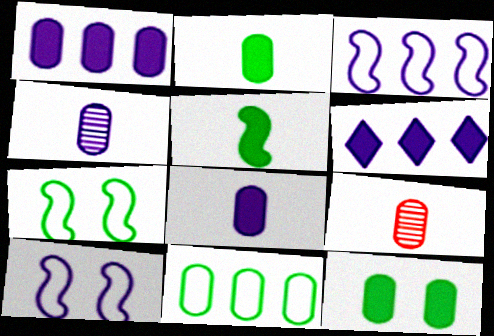[[4, 6, 10], 
[6, 7, 9]]